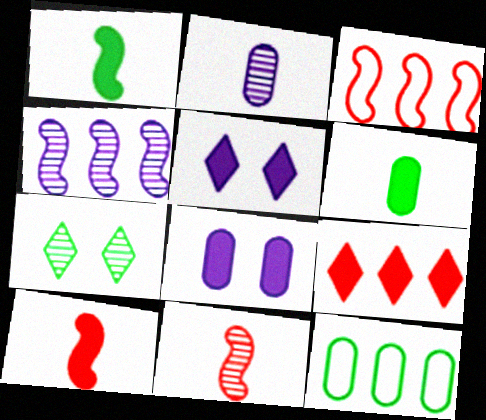[[1, 7, 12], 
[1, 8, 9], 
[4, 9, 12], 
[5, 11, 12]]